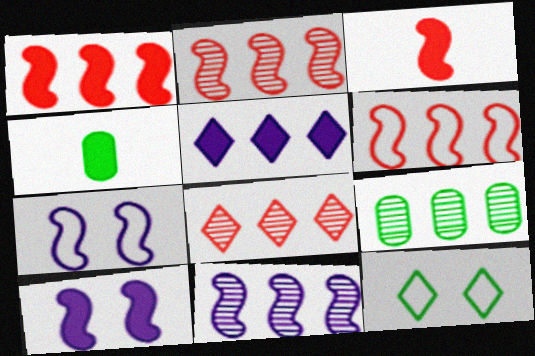[[1, 2, 6], 
[4, 7, 8], 
[5, 6, 9], 
[8, 9, 11]]